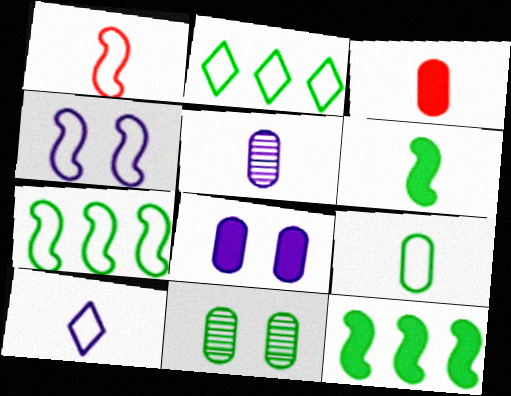[[1, 4, 7], 
[1, 9, 10], 
[2, 6, 11], 
[3, 5, 9]]